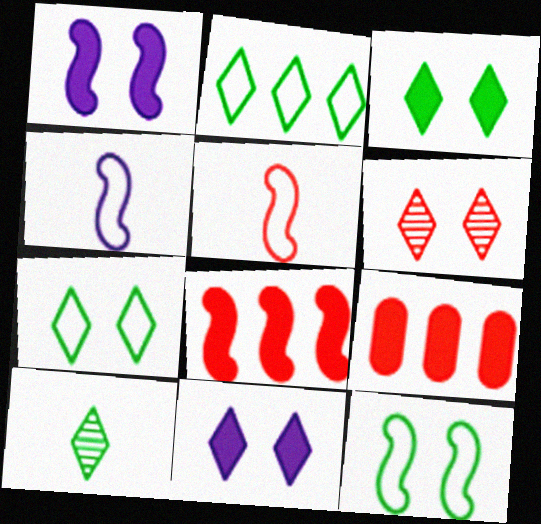[[2, 3, 10], 
[5, 6, 9], 
[6, 7, 11]]